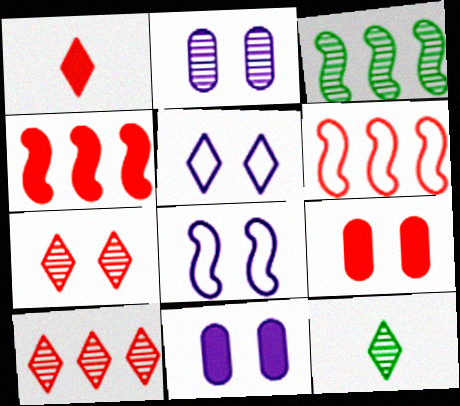[[1, 4, 9], 
[6, 11, 12]]